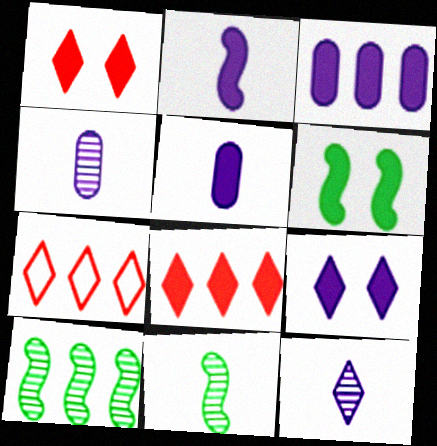[[2, 3, 9], 
[3, 7, 10], 
[4, 6, 7], 
[5, 6, 8]]